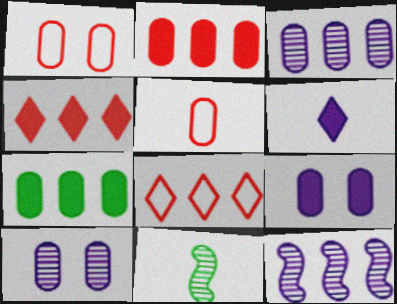[[5, 6, 11], 
[5, 7, 10], 
[7, 8, 12], 
[8, 9, 11]]